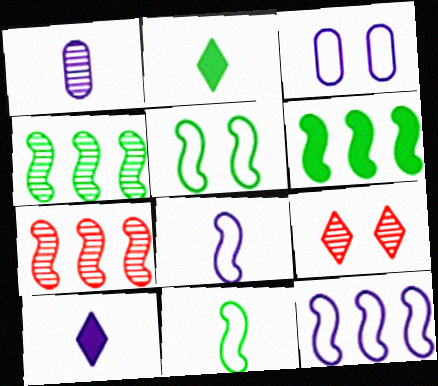[[1, 4, 9], 
[1, 8, 10], 
[2, 3, 7], 
[6, 7, 12]]